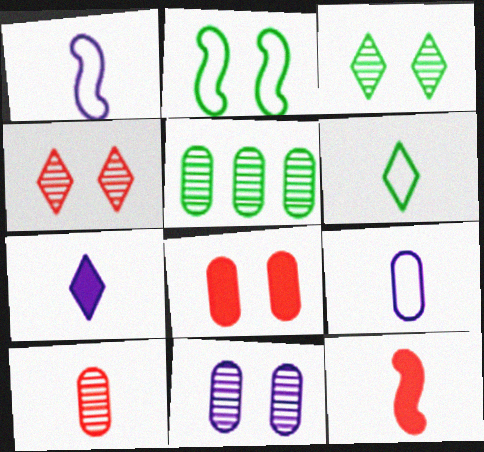[[5, 8, 9], 
[5, 10, 11]]